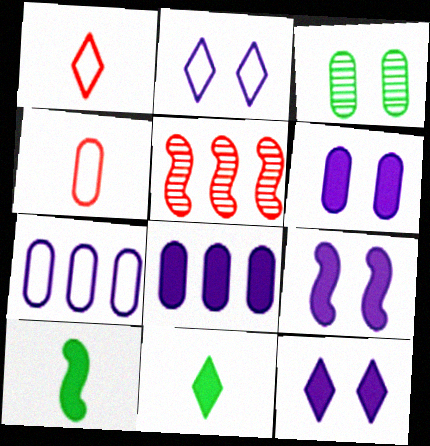[[3, 4, 8], 
[6, 9, 12]]